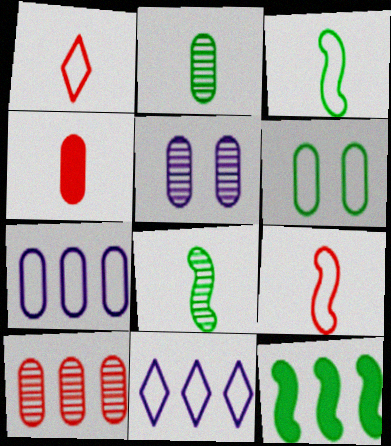[[1, 5, 12], 
[2, 5, 10], 
[6, 9, 11], 
[10, 11, 12]]